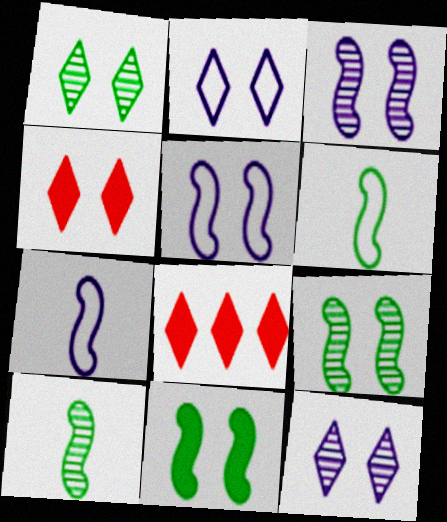[[1, 2, 4]]